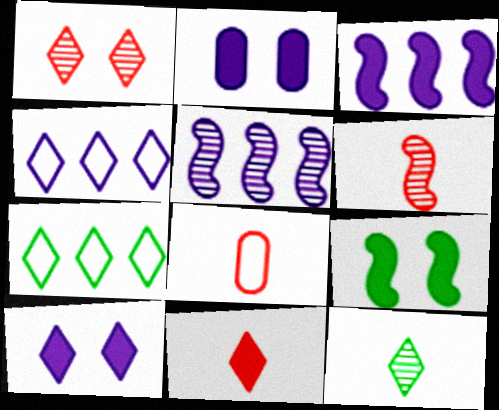[[2, 6, 7], 
[6, 8, 11]]